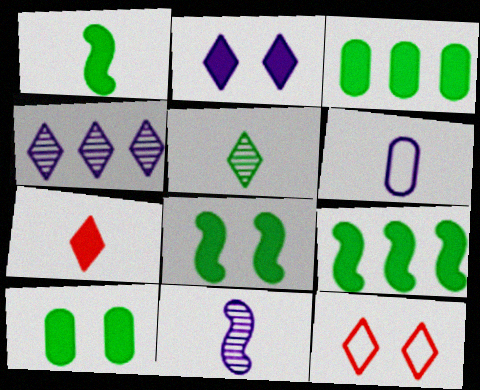[[1, 8, 9], 
[3, 11, 12]]